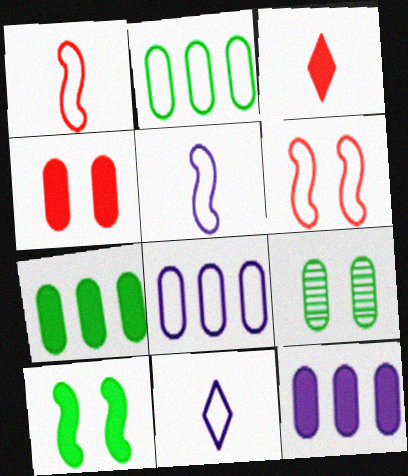[[2, 6, 11], 
[3, 10, 12]]